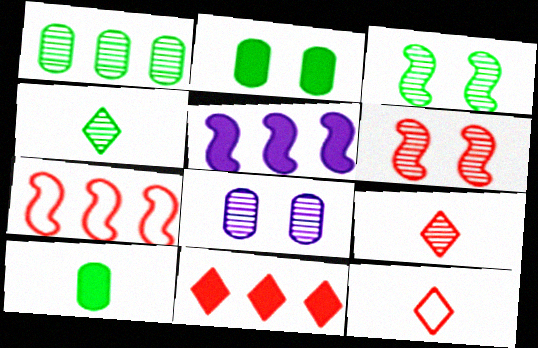[[1, 3, 4]]